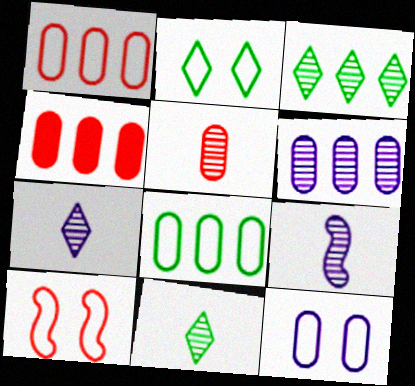[[2, 4, 9], 
[2, 10, 12], 
[4, 6, 8], 
[5, 9, 11]]